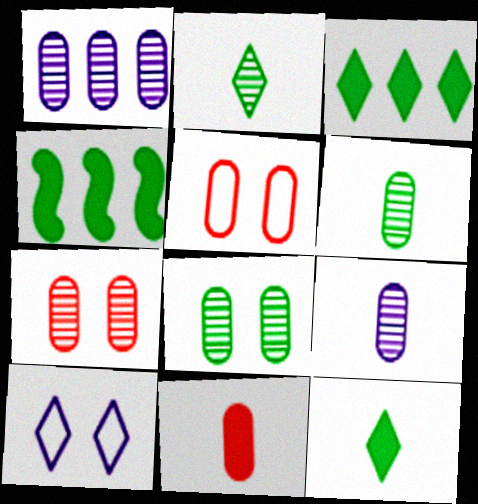[[1, 6, 7]]